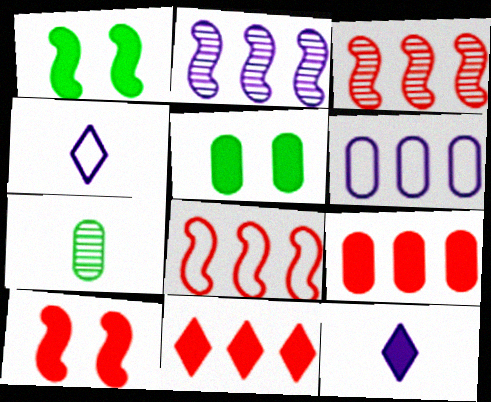[[1, 9, 12], 
[3, 4, 5]]